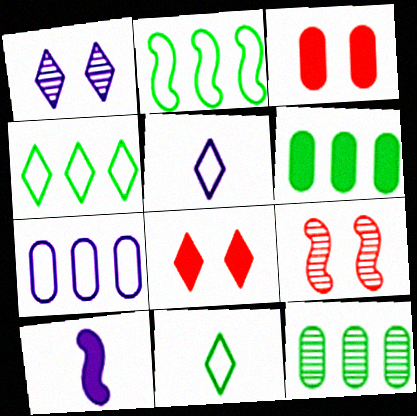[[1, 7, 10], 
[2, 9, 10], 
[5, 6, 9], 
[6, 8, 10]]